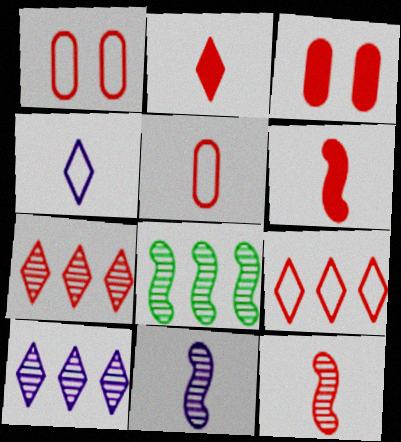[[1, 6, 7], 
[2, 5, 12], 
[3, 4, 8], 
[3, 9, 12]]